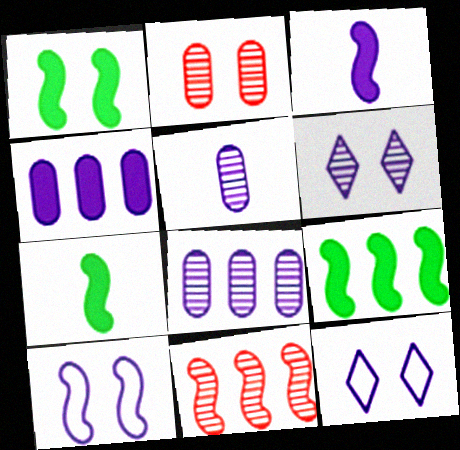[[1, 2, 12], 
[1, 7, 9], 
[3, 8, 12], 
[7, 10, 11]]